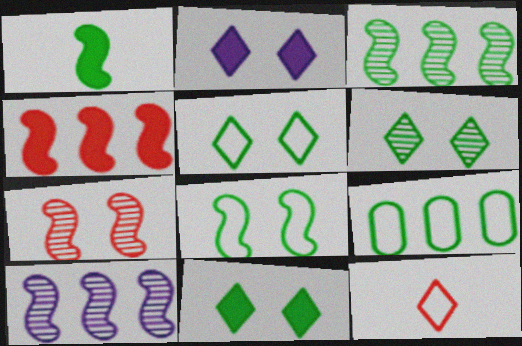[[1, 3, 8], 
[1, 6, 9], 
[5, 6, 11]]